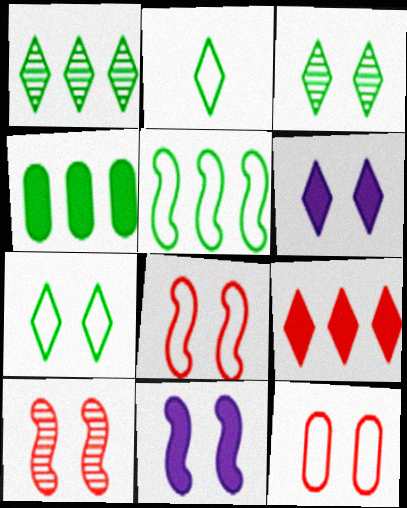[[1, 4, 5], 
[3, 11, 12]]